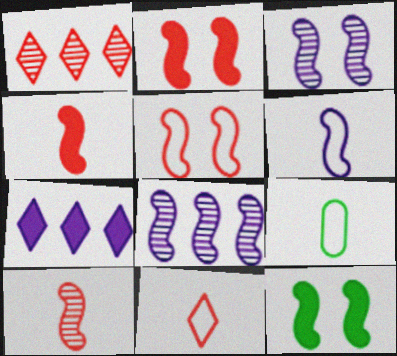[[3, 5, 12], 
[6, 9, 11]]